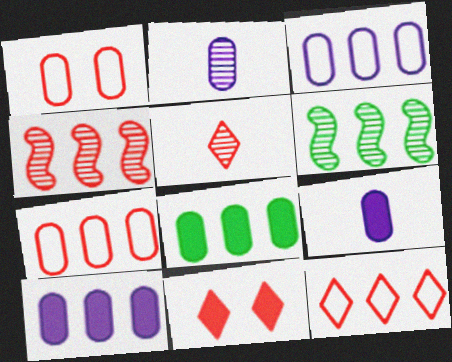[[1, 2, 8], 
[5, 11, 12], 
[6, 10, 12]]